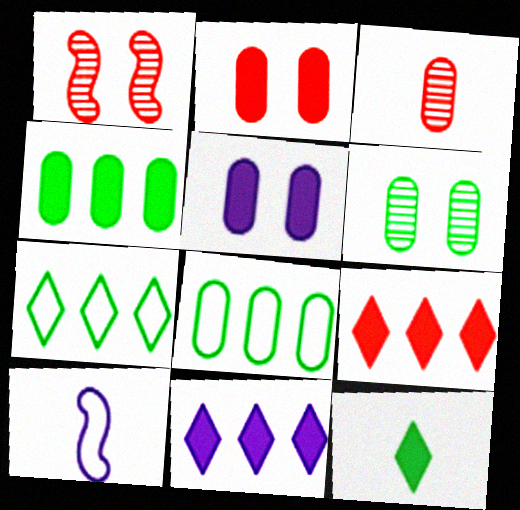[[3, 5, 8], 
[3, 10, 12], 
[6, 9, 10]]